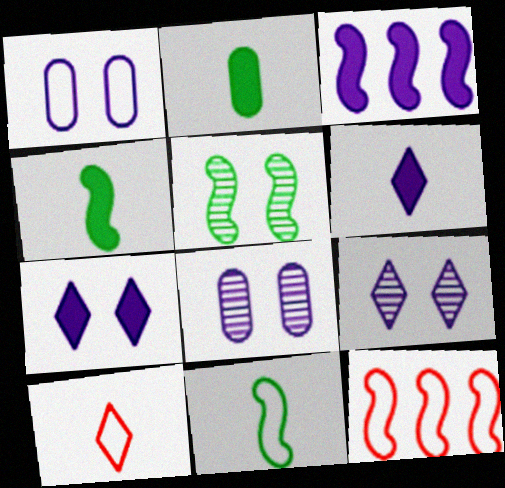[[2, 9, 12]]